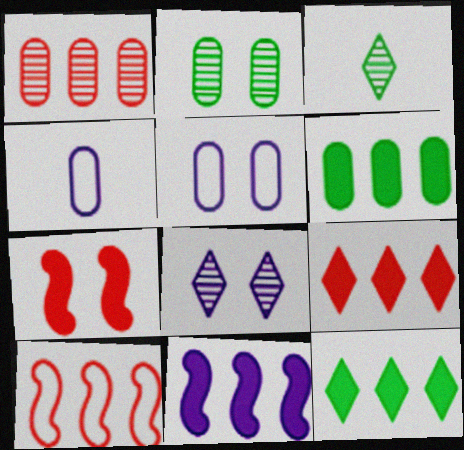[[1, 9, 10], 
[4, 8, 11], 
[6, 9, 11]]